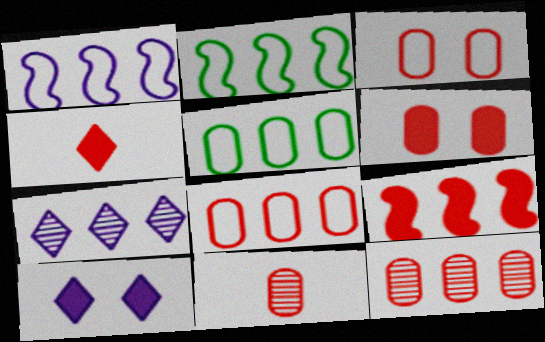[[2, 10, 11], 
[4, 6, 9], 
[5, 7, 9], 
[6, 8, 11]]